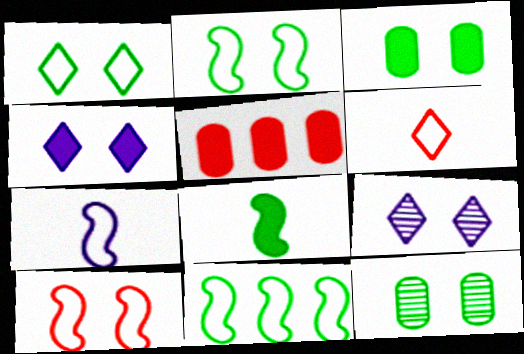[[3, 9, 10], 
[4, 5, 8], 
[4, 10, 12], 
[7, 10, 11]]